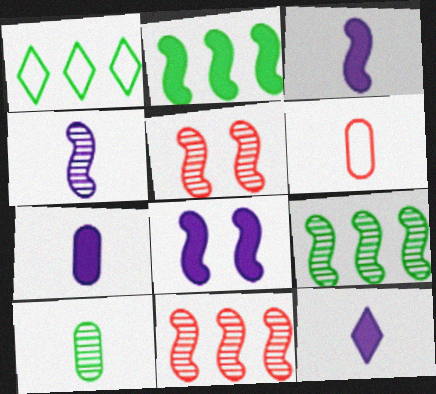[[1, 5, 7], 
[3, 7, 12], 
[4, 5, 9], 
[6, 7, 10]]